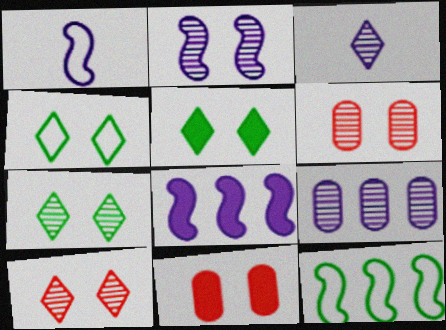[[1, 2, 8], 
[2, 3, 9], 
[2, 4, 11], 
[2, 6, 7], 
[3, 11, 12], 
[4, 5, 7]]